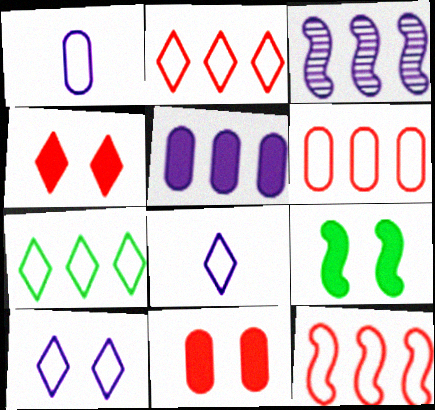[[2, 6, 12]]